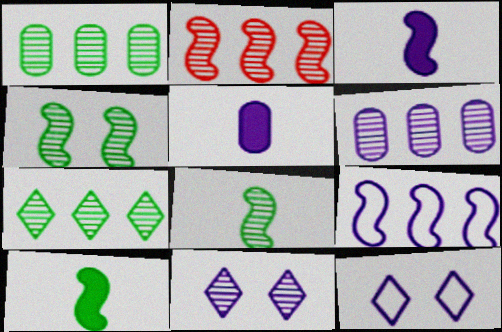[[2, 6, 7], 
[3, 6, 12], 
[5, 9, 11]]